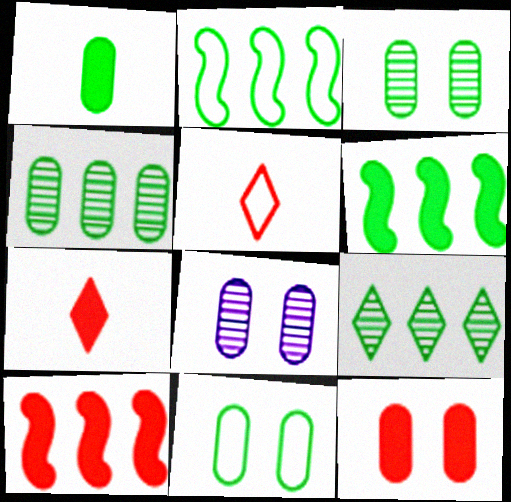[[1, 4, 11], 
[2, 7, 8], 
[5, 6, 8], 
[7, 10, 12], 
[8, 11, 12]]